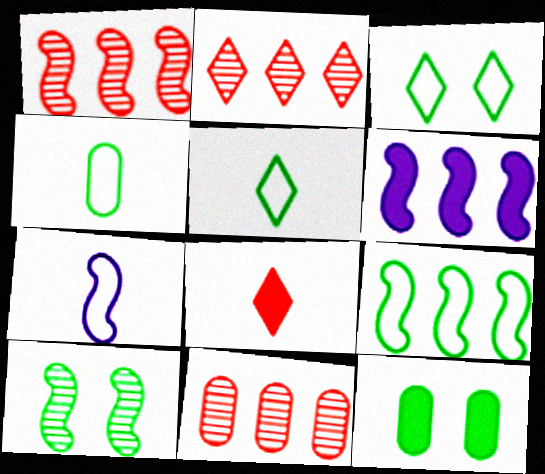[[1, 2, 11], 
[1, 6, 9], 
[2, 7, 12], 
[3, 4, 9], 
[3, 10, 12], 
[6, 8, 12]]